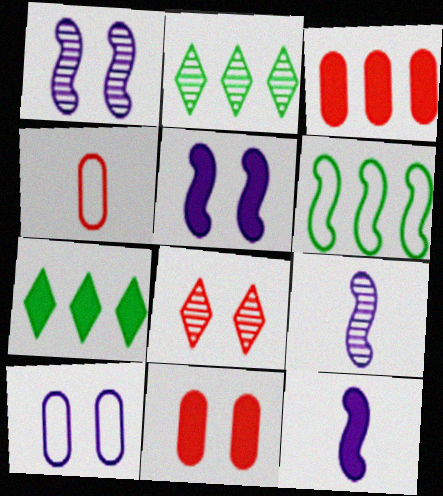[[1, 4, 7], 
[2, 4, 5], 
[7, 11, 12]]